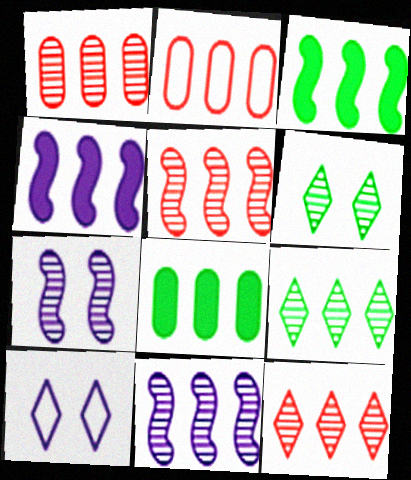[[1, 5, 12], 
[1, 9, 11], 
[2, 4, 9]]